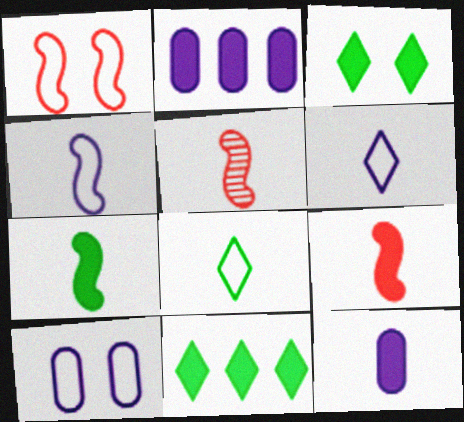[[2, 3, 9], 
[4, 5, 7], 
[5, 8, 12], 
[5, 10, 11]]